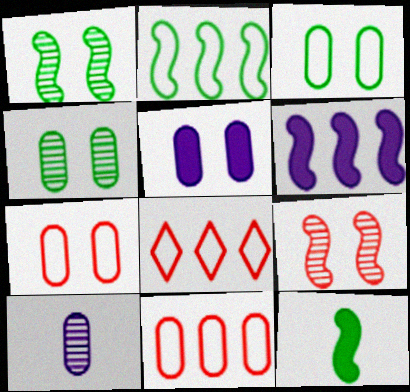[[1, 2, 12], 
[4, 5, 7]]